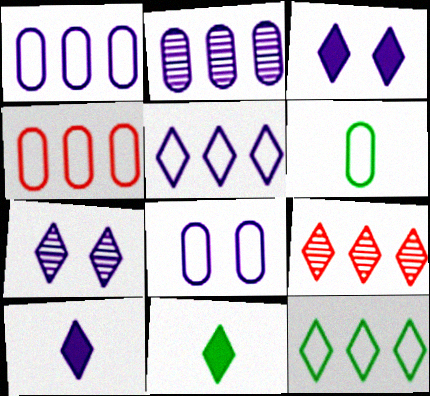[[4, 6, 8], 
[5, 7, 10]]